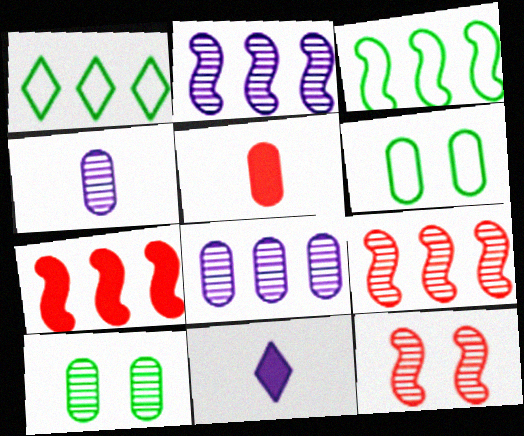[[1, 7, 8], 
[2, 3, 7], 
[5, 6, 8], 
[6, 9, 11]]